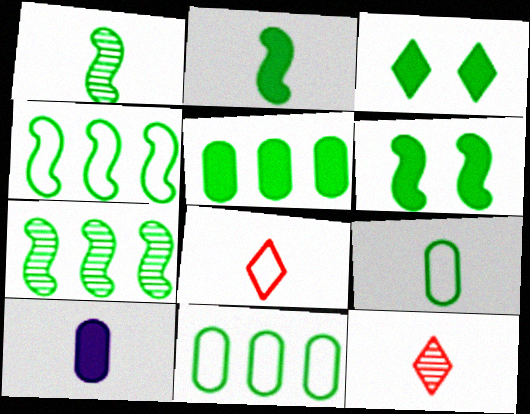[[1, 3, 11], 
[1, 4, 6], 
[1, 8, 10], 
[2, 3, 5], 
[3, 7, 9]]